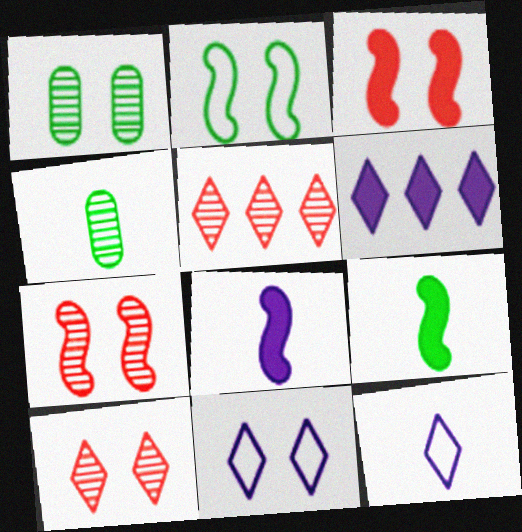[[1, 3, 11]]